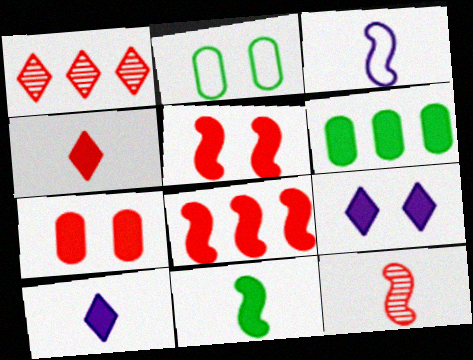[[3, 11, 12], 
[4, 7, 8], 
[5, 6, 10]]